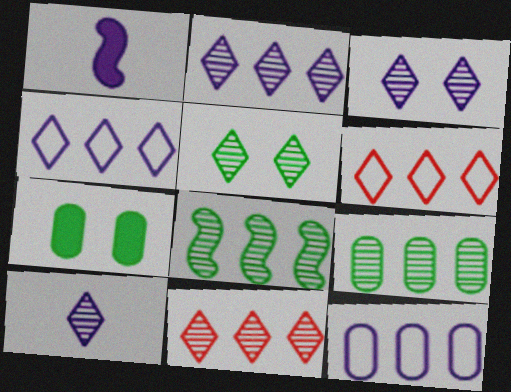[[1, 3, 12], 
[2, 3, 10], 
[5, 10, 11]]